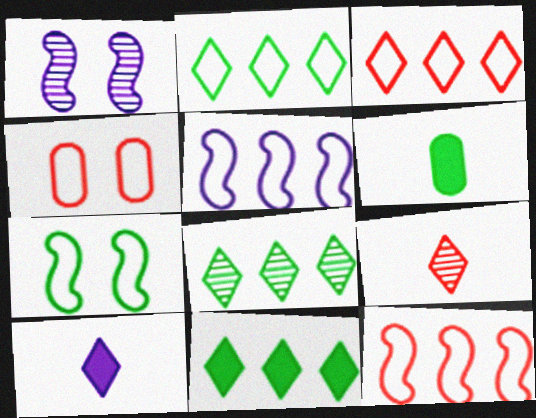[[1, 3, 6], 
[2, 8, 11], 
[6, 7, 8]]